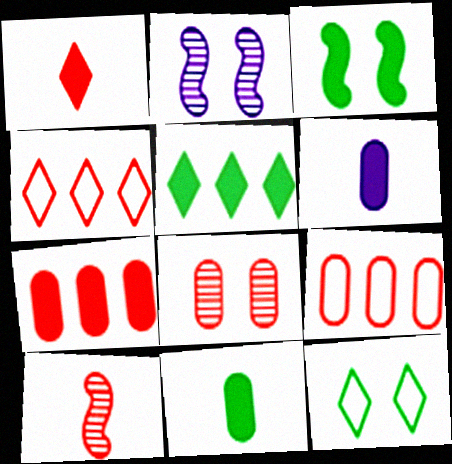[[2, 4, 11], 
[3, 5, 11]]